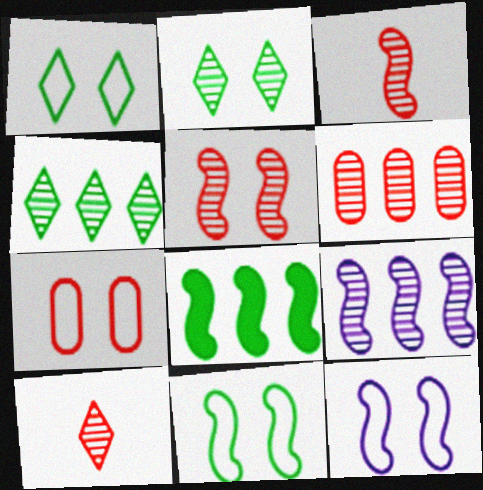[[1, 7, 12], 
[3, 8, 12], 
[4, 6, 9], 
[5, 6, 10]]